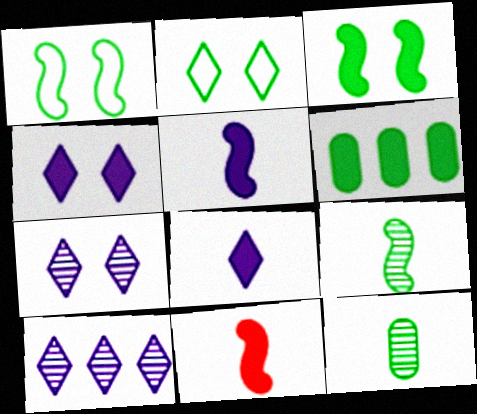[[2, 6, 9], 
[4, 6, 11]]